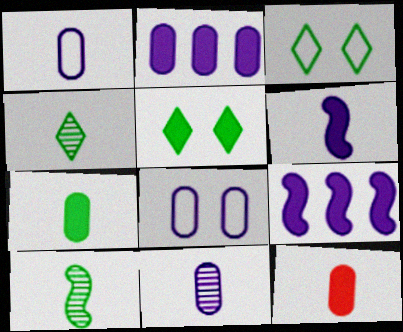[[2, 8, 11], 
[5, 9, 12]]